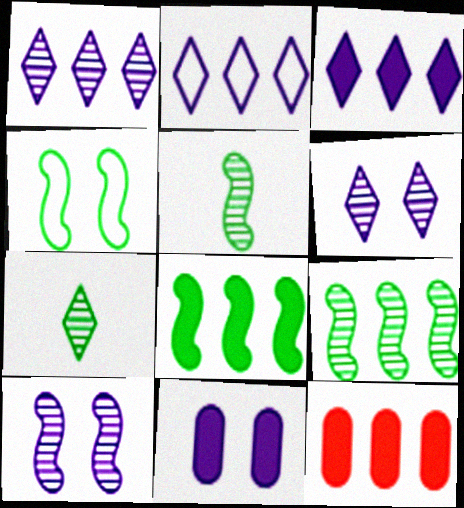[[1, 2, 3], 
[2, 9, 12], 
[3, 8, 12], 
[4, 5, 8]]